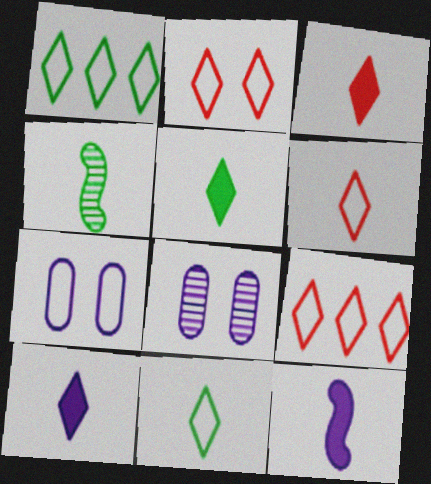[[2, 6, 9], 
[3, 5, 10]]